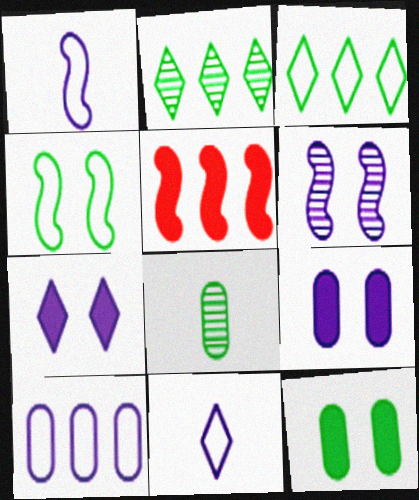[[2, 5, 10]]